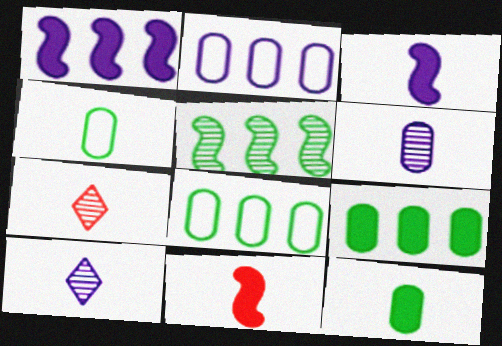[[3, 4, 7], 
[4, 10, 11]]